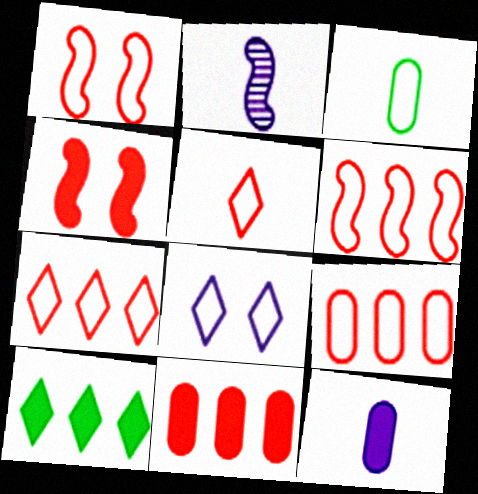[[1, 5, 9], 
[3, 6, 8], 
[4, 10, 12], 
[6, 7, 9]]